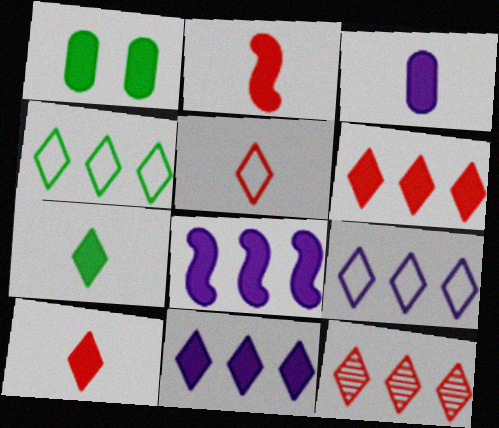[[1, 2, 11], 
[1, 8, 10], 
[2, 3, 7], 
[4, 11, 12]]